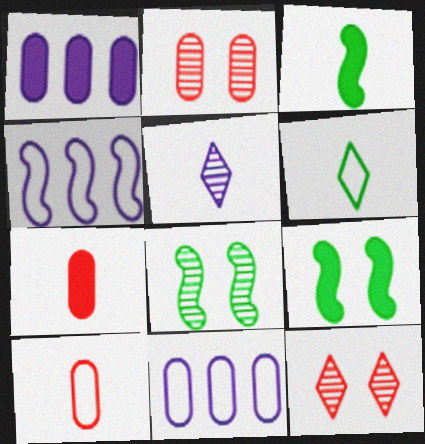[[3, 5, 10], 
[3, 11, 12]]